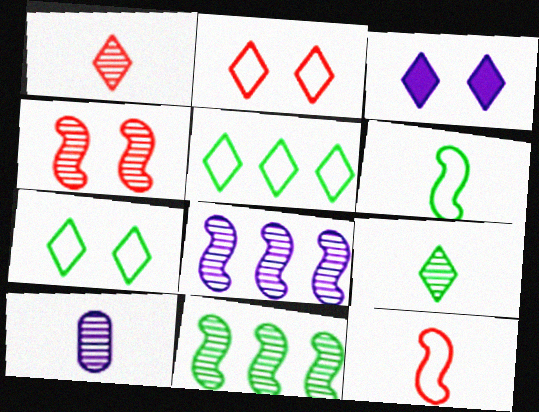[[1, 3, 5]]